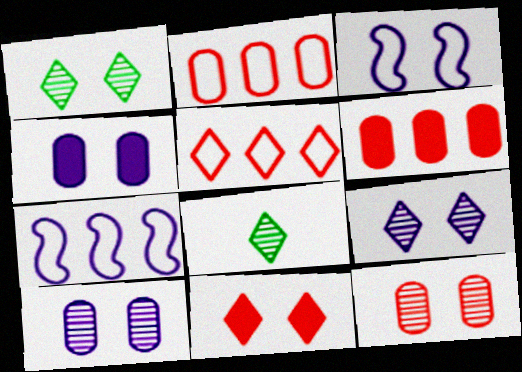[[3, 4, 9], 
[3, 6, 8]]